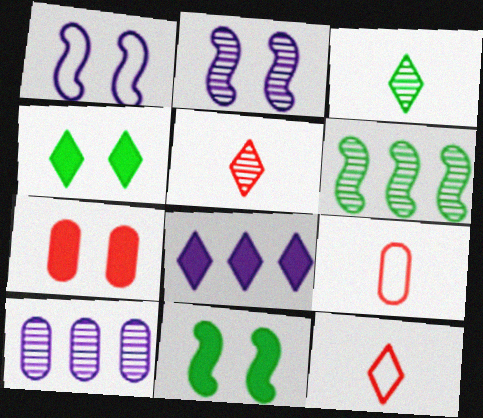[[10, 11, 12]]